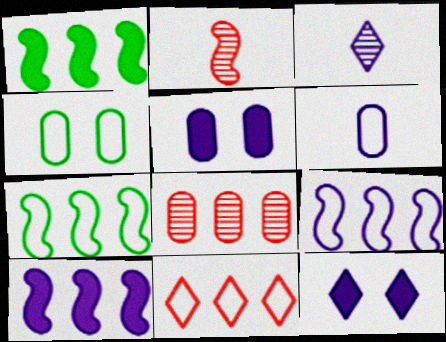[[3, 5, 9]]